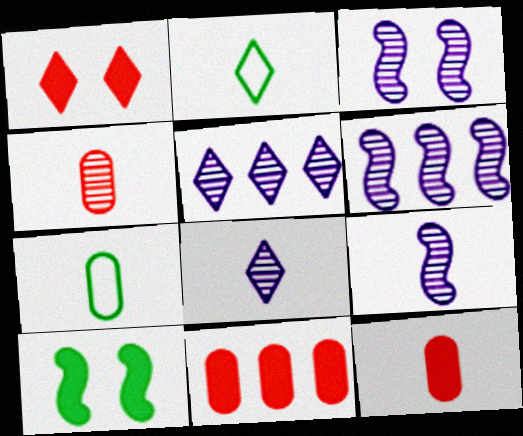[[1, 2, 5], 
[1, 6, 7], 
[2, 3, 11], 
[2, 9, 12], 
[3, 6, 9]]